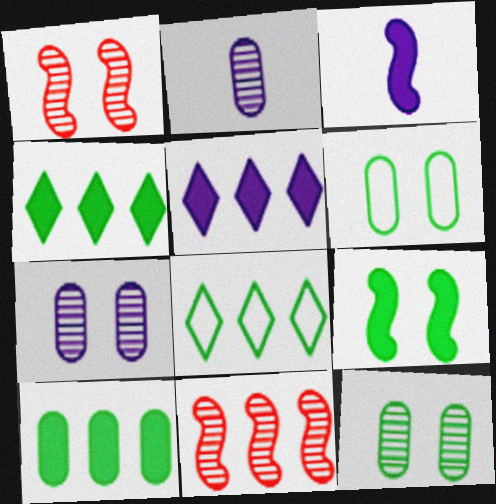[]